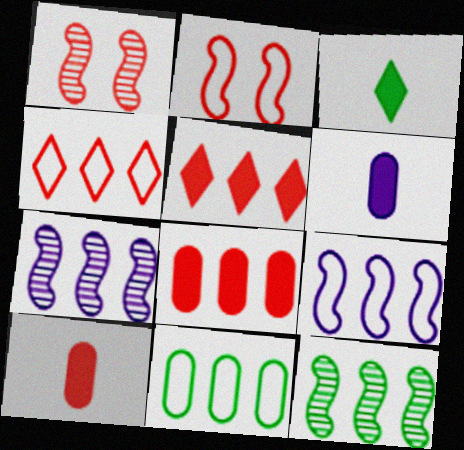[[1, 4, 10], 
[4, 9, 11], 
[5, 7, 11]]